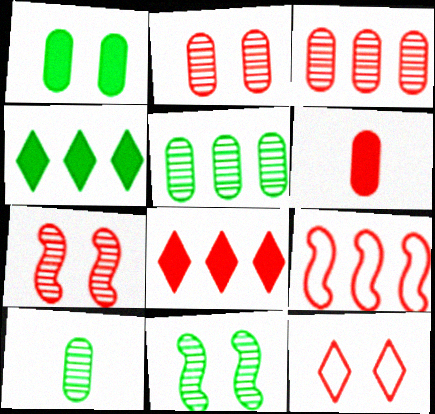[[3, 8, 9]]